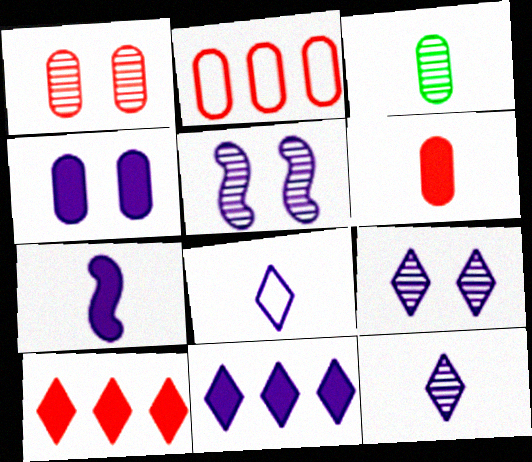[[1, 2, 6], 
[2, 3, 4], 
[4, 7, 11], 
[8, 9, 11]]